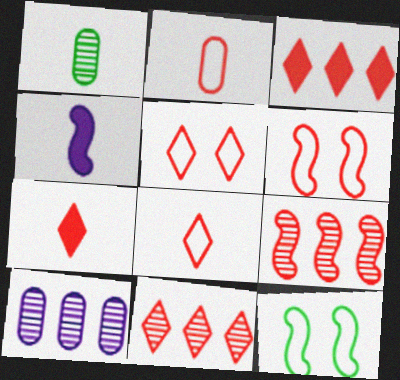[[1, 4, 8], 
[4, 9, 12], 
[5, 7, 11], 
[7, 10, 12]]